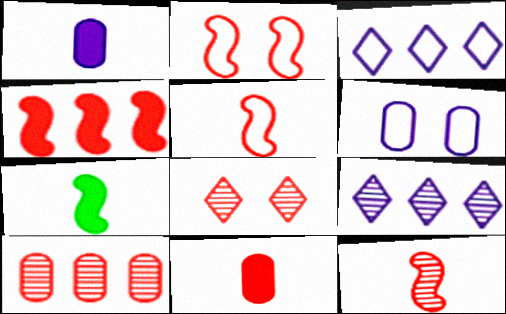[[2, 4, 12], 
[8, 10, 12]]